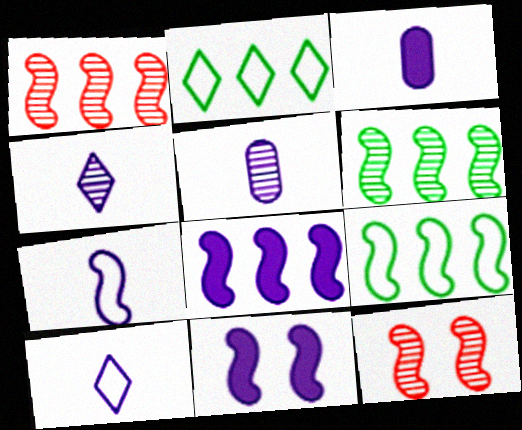[[1, 8, 9], 
[2, 3, 12], 
[3, 4, 7]]